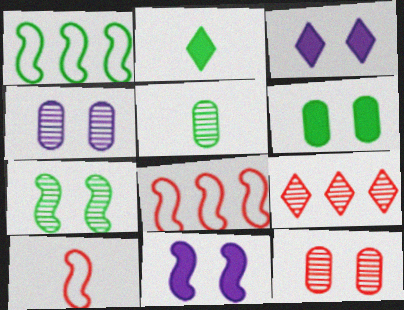[[2, 4, 8], 
[3, 5, 8]]